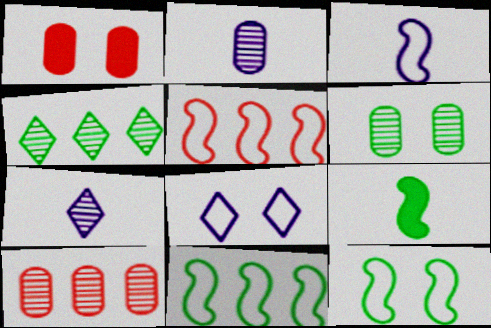[[1, 3, 4], 
[1, 7, 11], 
[2, 6, 10], 
[3, 5, 12], 
[8, 9, 10]]